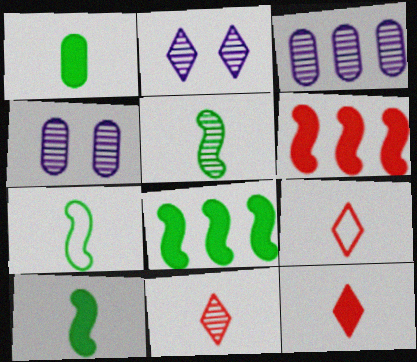[[4, 8, 9], 
[5, 7, 10], 
[9, 11, 12]]